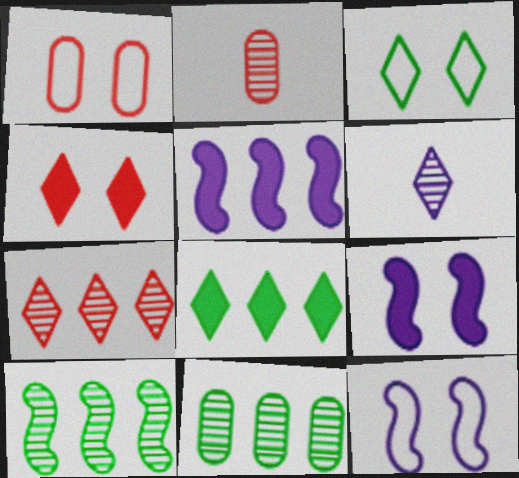[[1, 3, 12], 
[2, 3, 5], 
[2, 8, 12]]